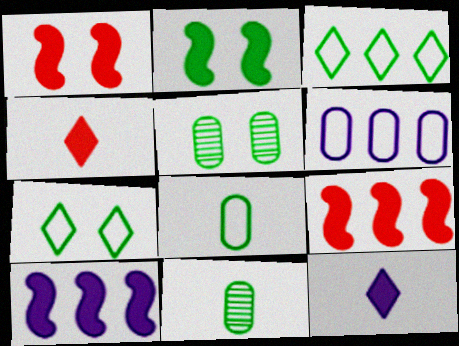[[2, 3, 11], 
[2, 5, 7]]